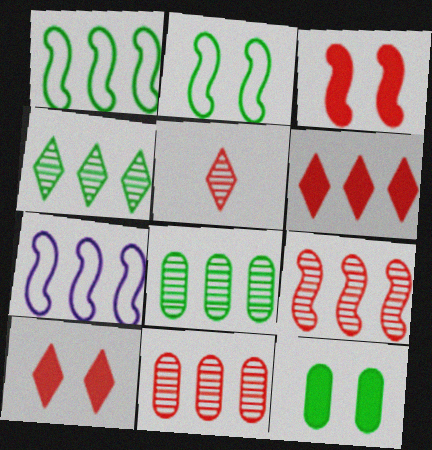[[5, 7, 12], 
[6, 7, 8]]